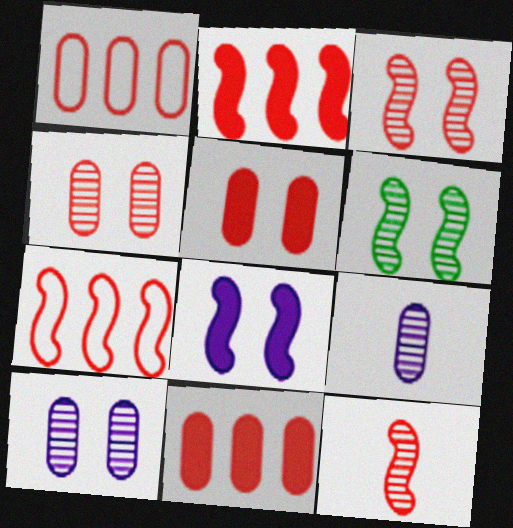[]